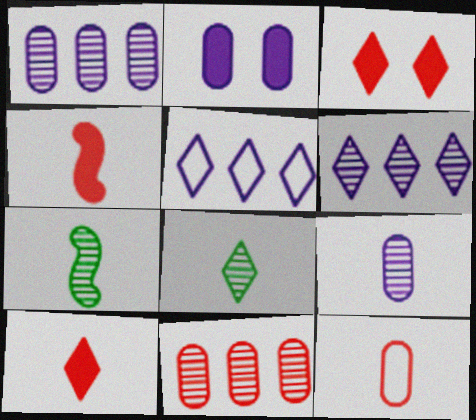[[3, 5, 8]]